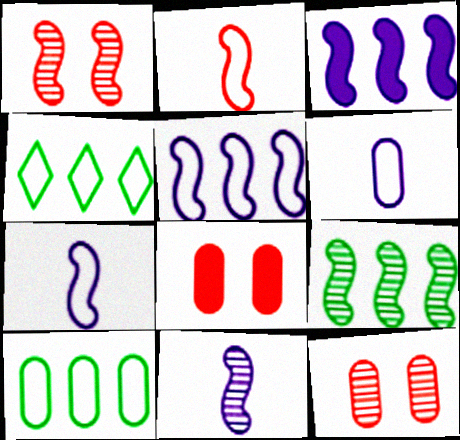[[1, 9, 11], 
[4, 8, 11]]